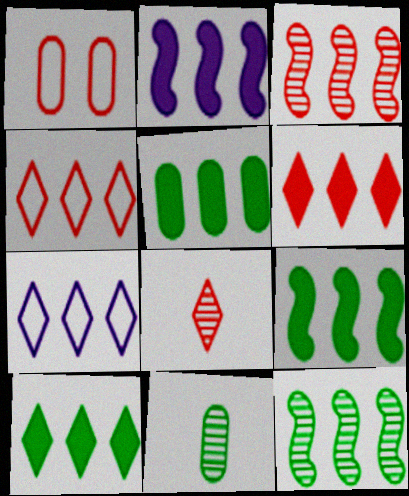[[2, 5, 6], 
[3, 5, 7], 
[5, 9, 10]]